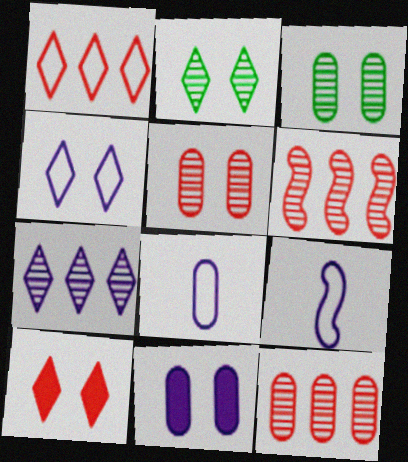[[2, 4, 10], 
[7, 9, 11]]